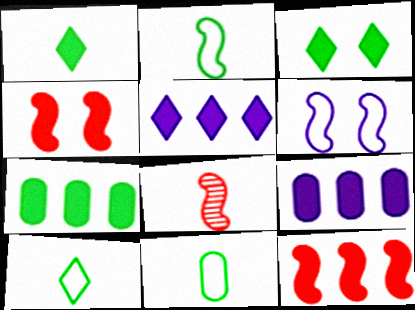[[1, 4, 9], 
[2, 10, 11], 
[5, 7, 12]]